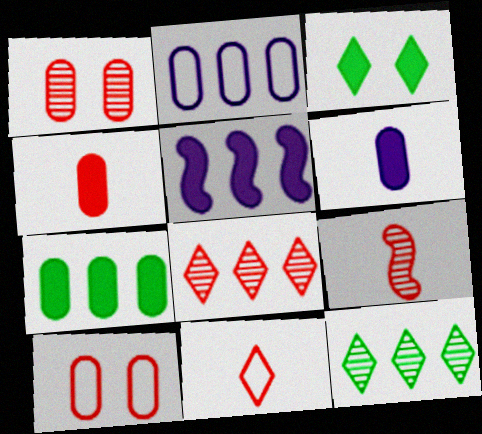[[1, 8, 9], 
[2, 3, 9], 
[3, 4, 5], 
[4, 9, 11]]